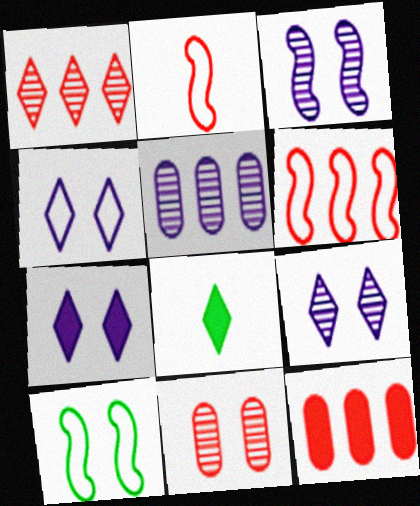[[1, 4, 8], 
[1, 6, 12], 
[4, 7, 9], 
[7, 10, 11]]